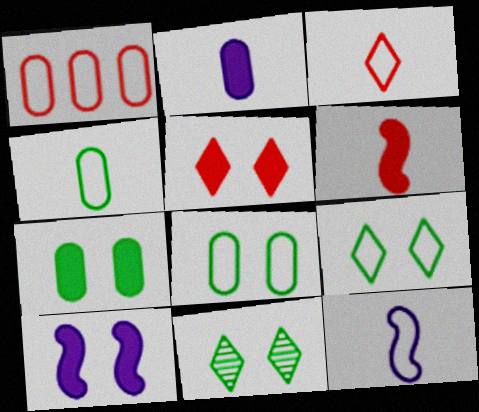[[1, 9, 12], 
[3, 4, 12], 
[5, 7, 10]]